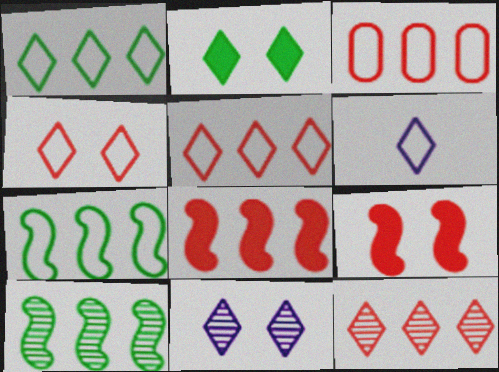[[1, 4, 6], 
[2, 4, 11], 
[2, 6, 12], 
[3, 8, 12]]